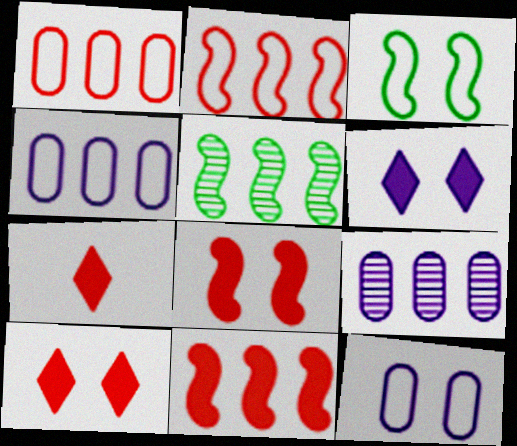[[3, 7, 9], 
[5, 7, 12]]